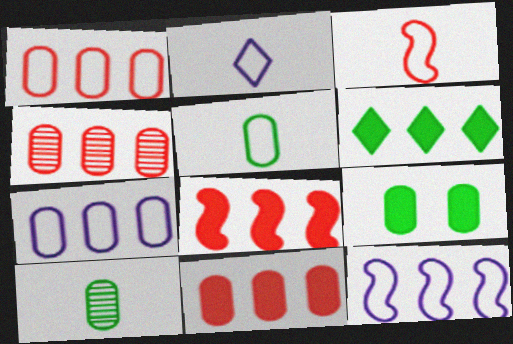[[1, 4, 11], 
[2, 3, 5], 
[4, 6, 12]]